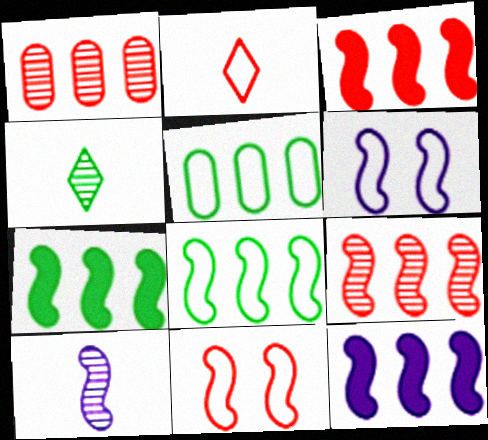[[2, 5, 6], 
[3, 7, 12], 
[6, 10, 12], 
[7, 10, 11], 
[8, 9, 12]]